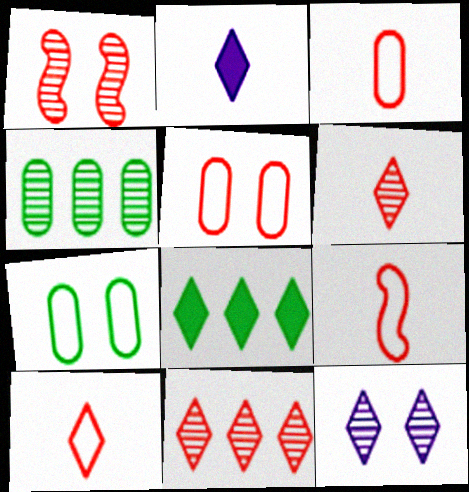[[3, 9, 10], 
[8, 10, 12]]